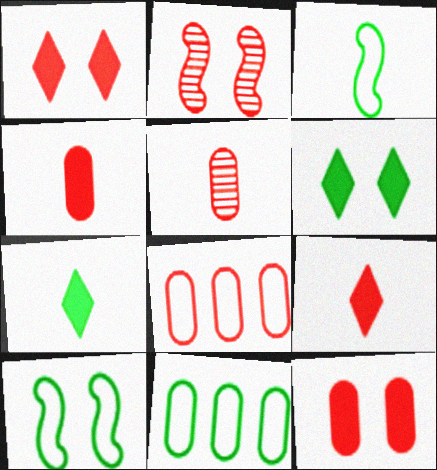[[2, 8, 9], 
[5, 8, 12]]